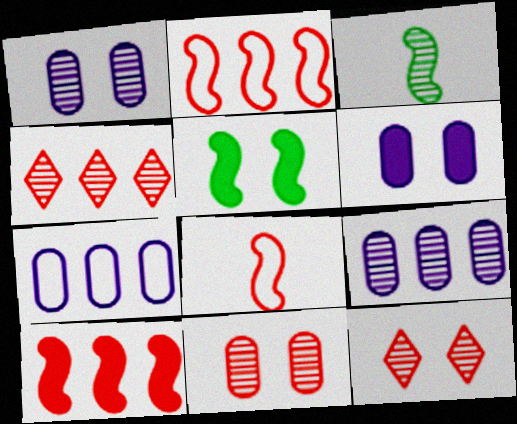[[1, 3, 4], 
[3, 9, 12]]